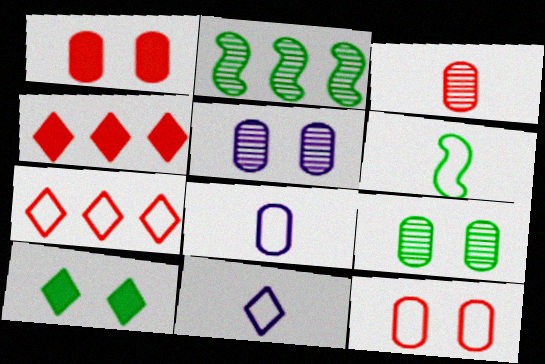[[1, 2, 11], 
[4, 5, 6]]